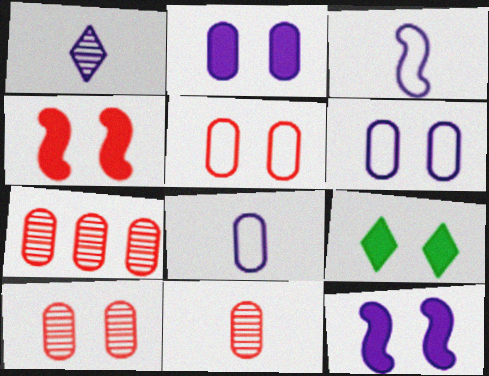[[2, 4, 9], 
[3, 7, 9], 
[7, 10, 11]]